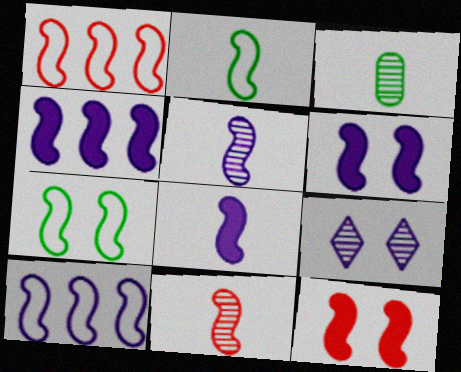[[1, 11, 12], 
[2, 8, 11], 
[4, 6, 8], 
[4, 7, 11], 
[5, 6, 10]]